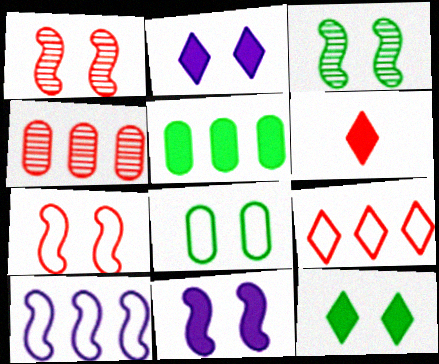[[1, 2, 8], 
[3, 7, 11], 
[3, 8, 12], 
[4, 6, 7], 
[5, 6, 11]]